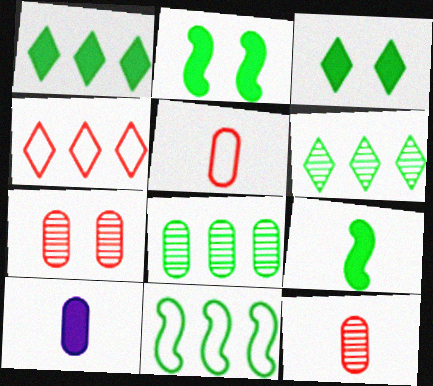[[1, 8, 11]]